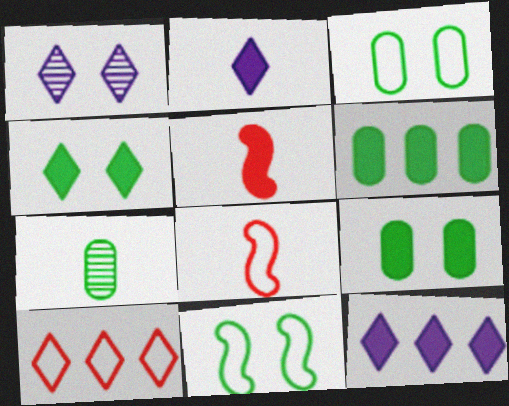[[1, 6, 8], 
[2, 7, 8], 
[3, 6, 7], 
[5, 9, 12]]